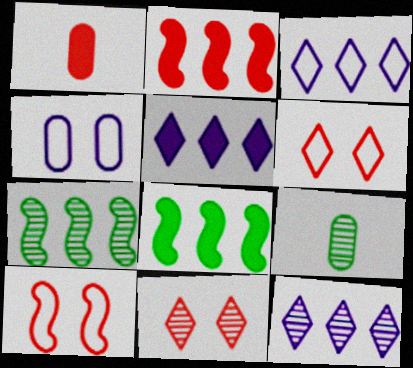[[3, 5, 12], 
[5, 9, 10]]